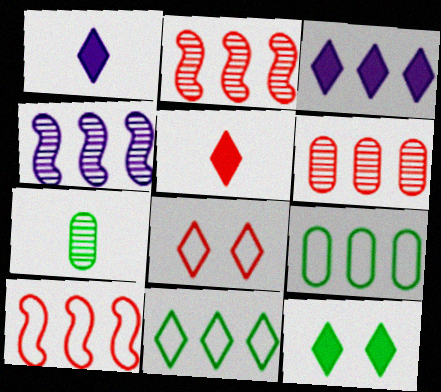[[2, 3, 9], 
[3, 5, 12]]